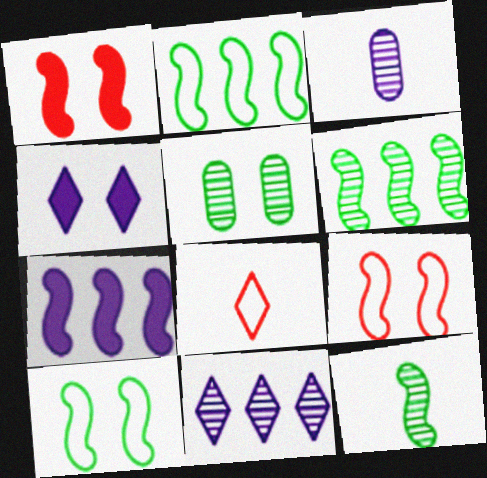[[4, 5, 9], 
[5, 7, 8], 
[7, 9, 12]]